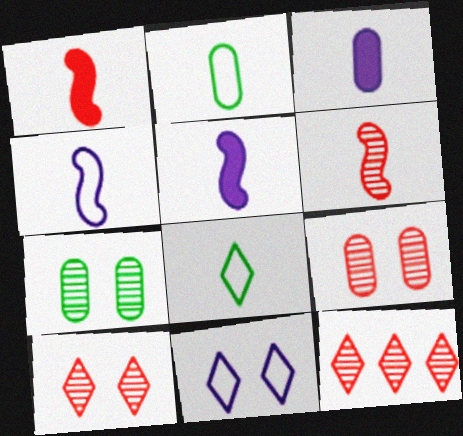[[3, 6, 8], 
[6, 9, 12]]